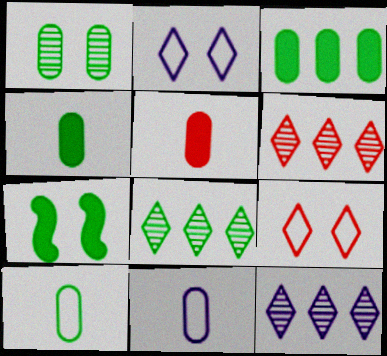[[1, 3, 10], 
[6, 7, 11], 
[6, 8, 12], 
[7, 8, 10]]